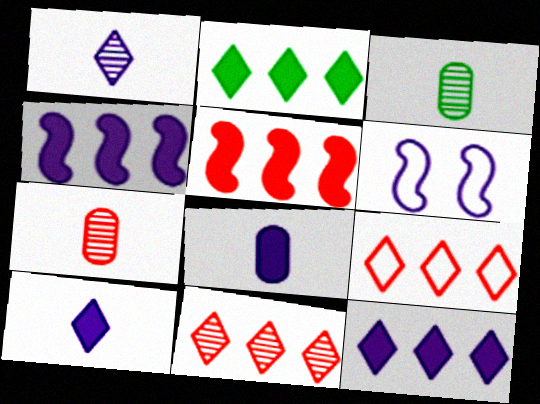[[2, 6, 7]]